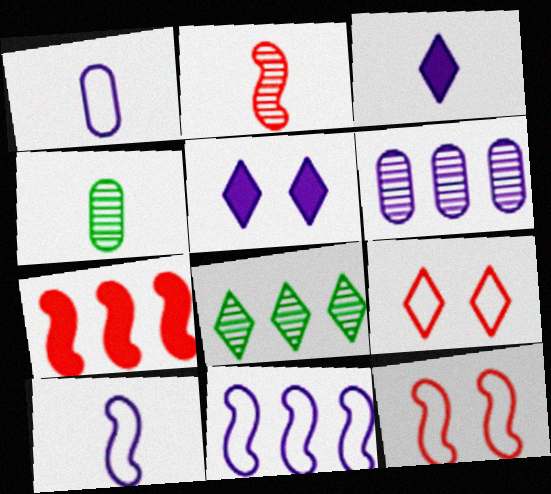[[2, 7, 12], 
[3, 8, 9], 
[5, 6, 10]]